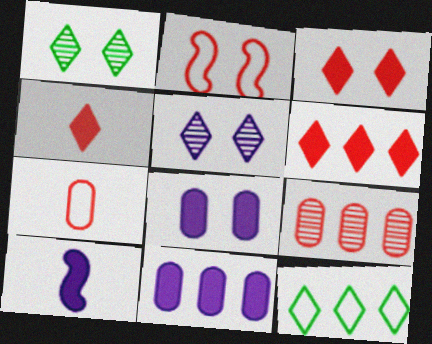[[1, 2, 8], 
[2, 4, 9], 
[3, 4, 6], 
[4, 5, 12]]